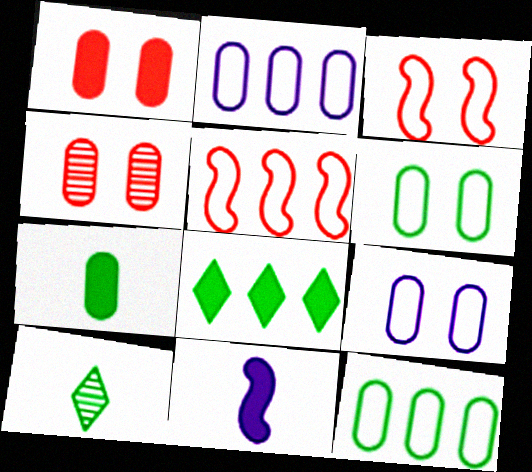[[1, 8, 11], 
[2, 4, 7]]